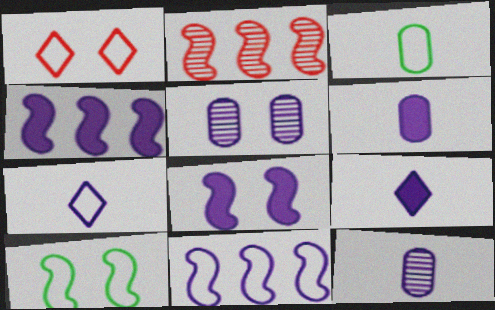[[1, 3, 11], 
[4, 5, 7], 
[5, 9, 11]]